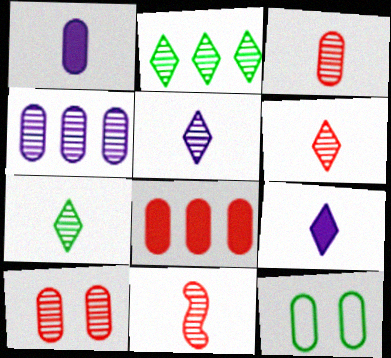[[3, 6, 11], 
[5, 6, 7]]